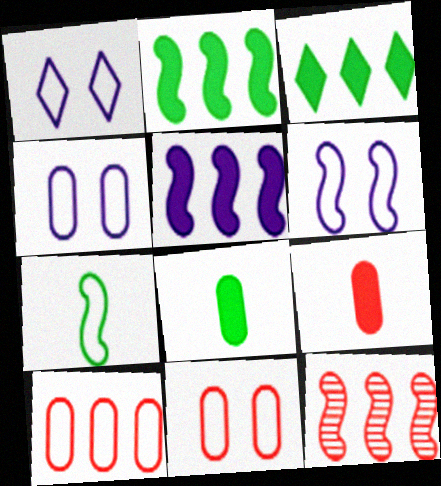[[1, 4, 6], 
[1, 7, 10], 
[1, 8, 12]]